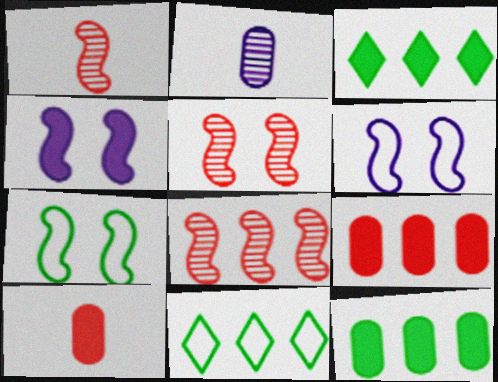[[1, 5, 8], 
[3, 4, 10], 
[4, 5, 7]]